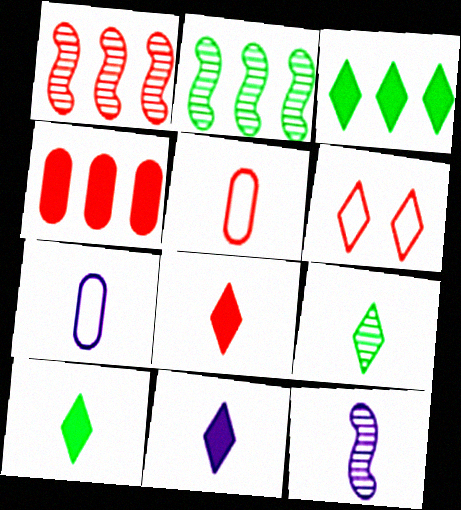[[5, 10, 12], 
[7, 11, 12], 
[8, 10, 11]]